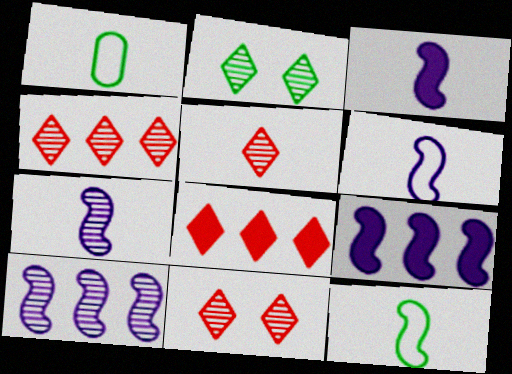[[1, 3, 5], 
[1, 9, 11], 
[3, 6, 7], 
[4, 5, 11]]